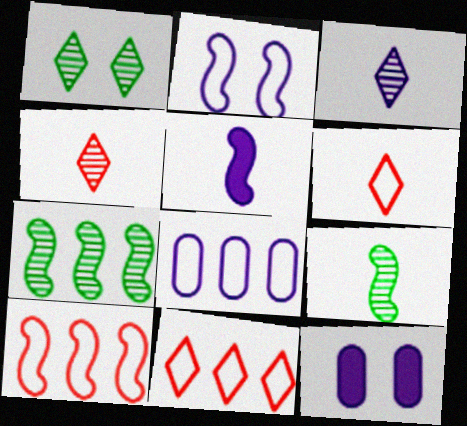[[6, 7, 12], 
[9, 11, 12]]